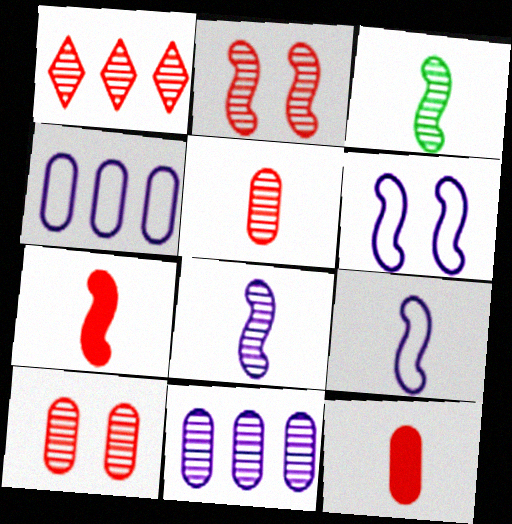[[1, 2, 5], 
[3, 7, 9]]